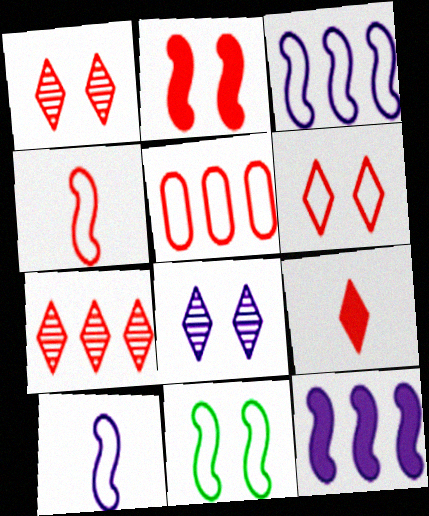[[3, 4, 11], 
[4, 5, 6], 
[6, 7, 9]]